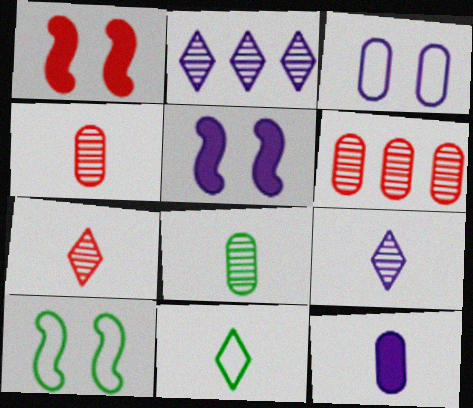[[5, 6, 11]]